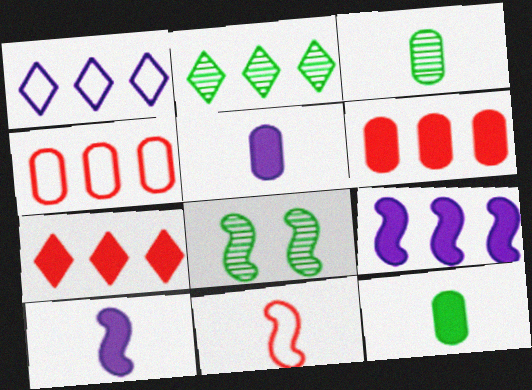[[1, 2, 7], 
[2, 3, 8], 
[2, 4, 9], 
[8, 9, 11]]